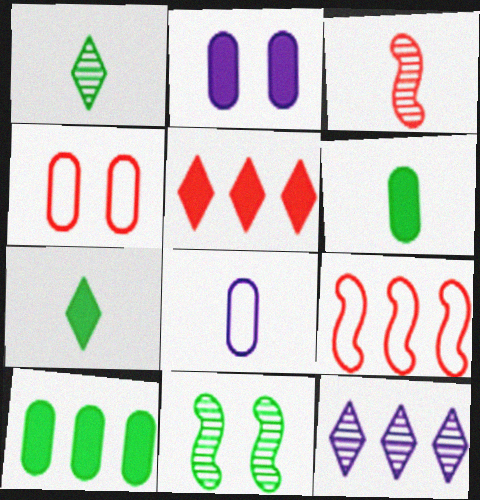[[1, 2, 9], 
[3, 4, 5], 
[3, 7, 8], 
[5, 8, 11], 
[9, 10, 12]]